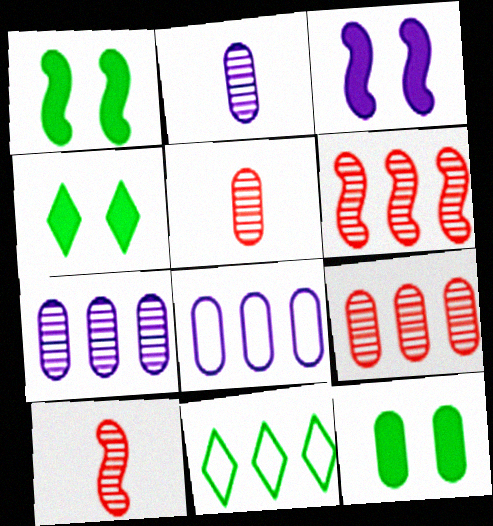[[1, 4, 12], 
[3, 5, 11], 
[4, 8, 10], 
[5, 8, 12]]